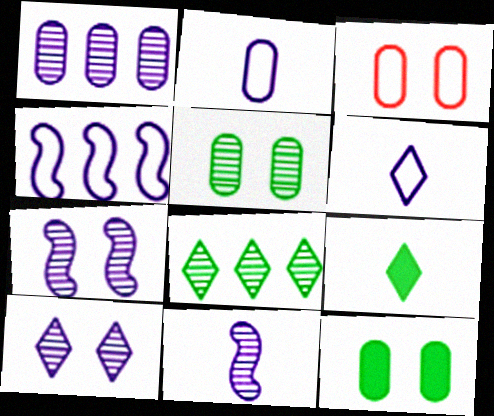[[1, 10, 11]]